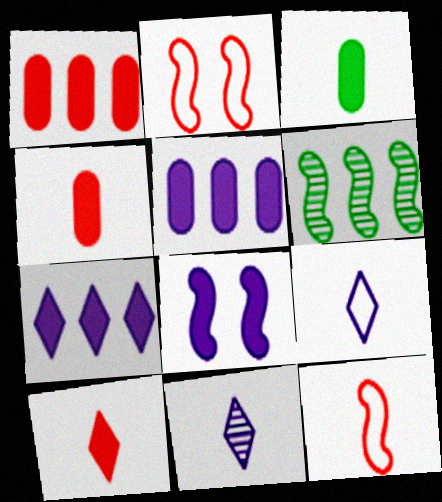[[3, 11, 12], 
[6, 8, 12]]